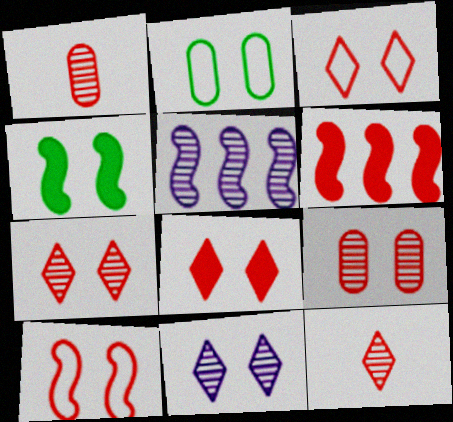[[1, 3, 6], 
[3, 7, 8], 
[8, 9, 10]]